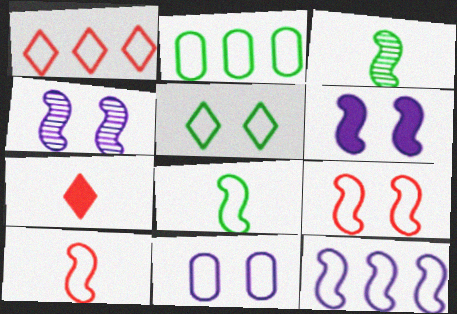[[1, 2, 12], 
[1, 8, 11], 
[2, 4, 7], 
[2, 5, 8], 
[5, 9, 11], 
[8, 9, 12]]